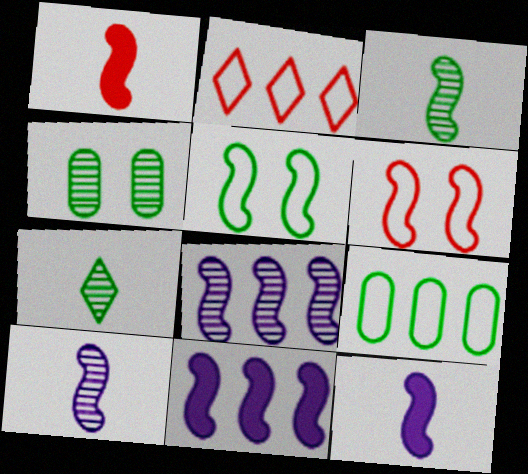[[1, 5, 8], 
[2, 4, 12], 
[3, 6, 11]]